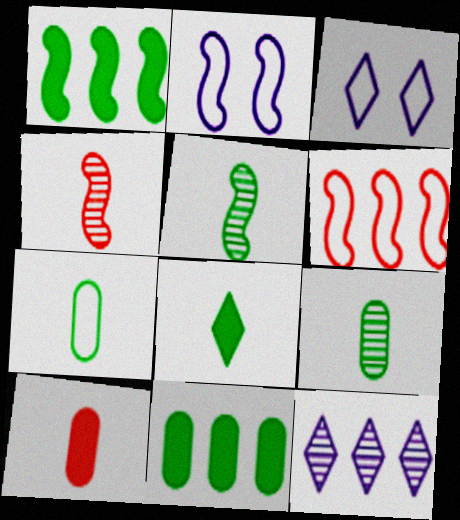[[1, 2, 4], 
[3, 4, 11], 
[3, 6, 7], 
[5, 7, 8], 
[6, 11, 12]]